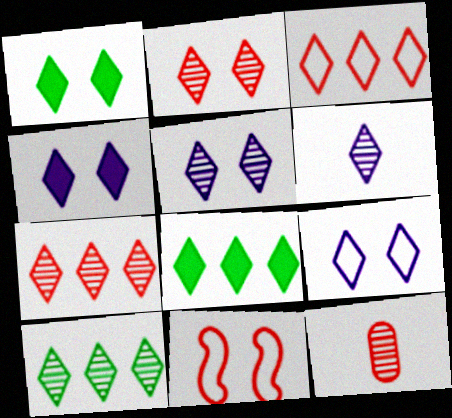[[1, 2, 9], 
[1, 3, 6], 
[2, 6, 10], 
[4, 5, 9]]